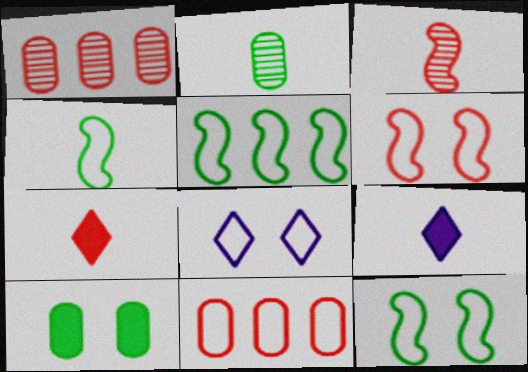[[1, 6, 7], 
[1, 9, 12], 
[4, 5, 12], 
[4, 8, 11]]